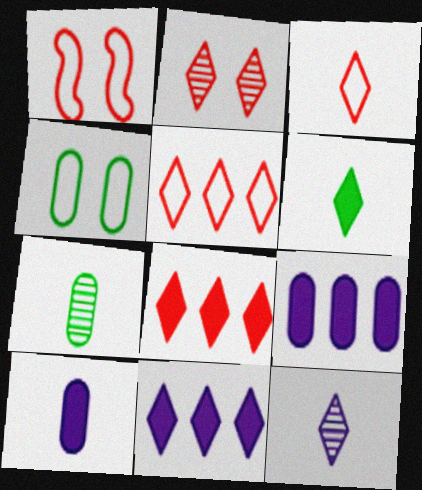[[1, 7, 11], 
[2, 3, 8], 
[3, 6, 12]]